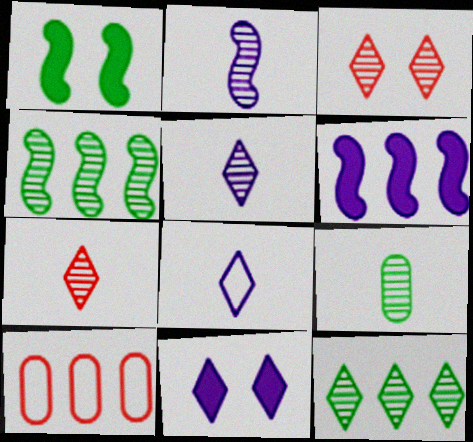[[1, 5, 10], 
[2, 7, 9], 
[3, 5, 12], 
[6, 10, 12]]